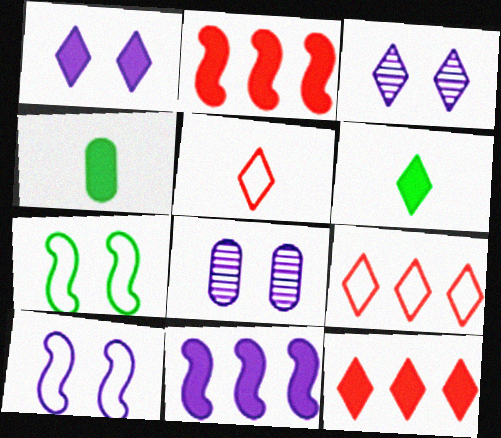[[1, 2, 4], 
[1, 6, 12], 
[1, 8, 10], 
[3, 6, 9]]